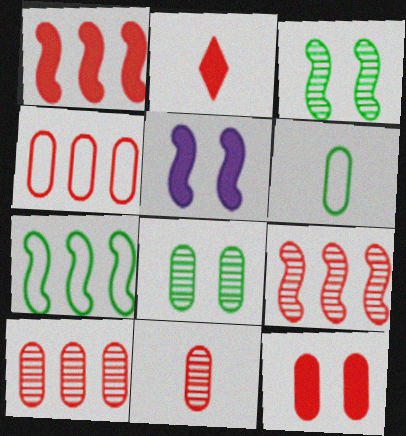[[1, 2, 12], 
[4, 11, 12]]